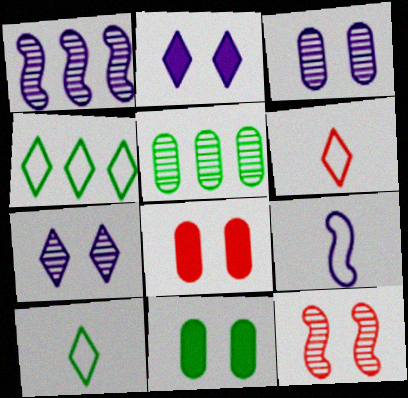[[1, 6, 11], 
[1, 8, 10]]